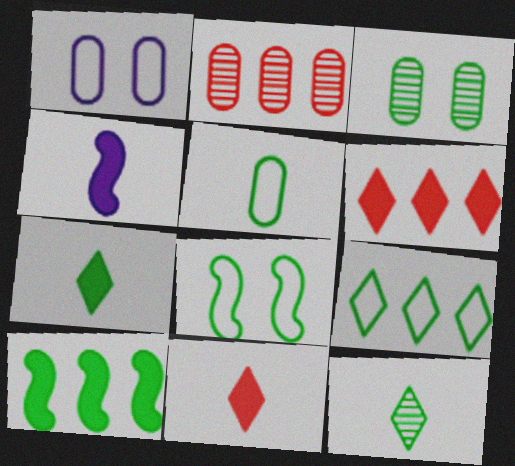[[5, 8, 9]]